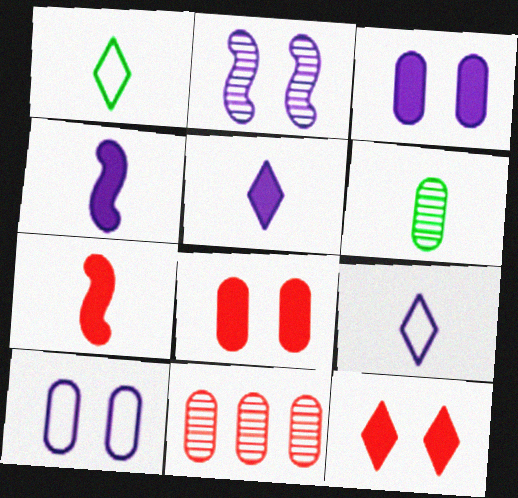[[6, 7, 9]]